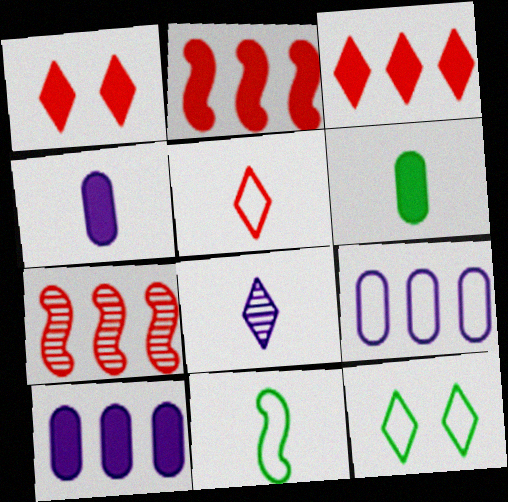[[3, 8, 12], 
[4, 7, 12]]